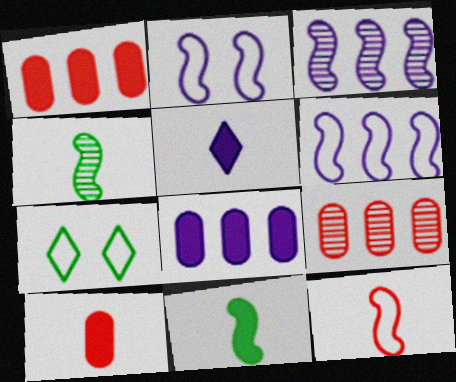[[3, 7, 10], 
[5, 10, 11]]